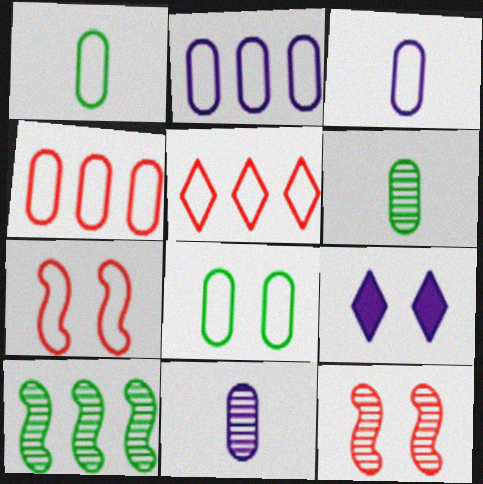[[3, 4, 8], 
[8, 9, 12]]